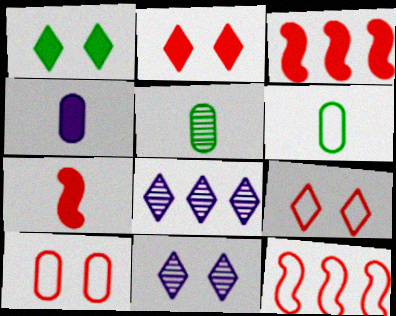[[1, 3, 4], 
[1, 9, 11], 
[3, 6, 11]]